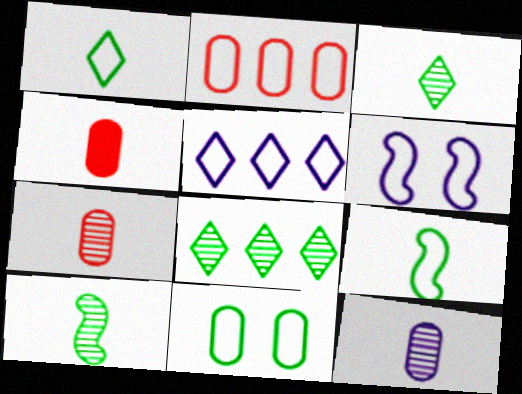[[1, 2, 6], 
[4, 6, 8]]